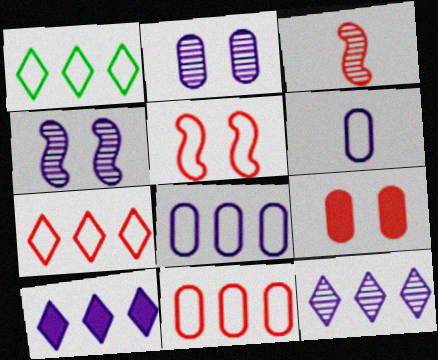[[1, 5, 6], 
[3, 7, 9], 
[4, 6, 10]]